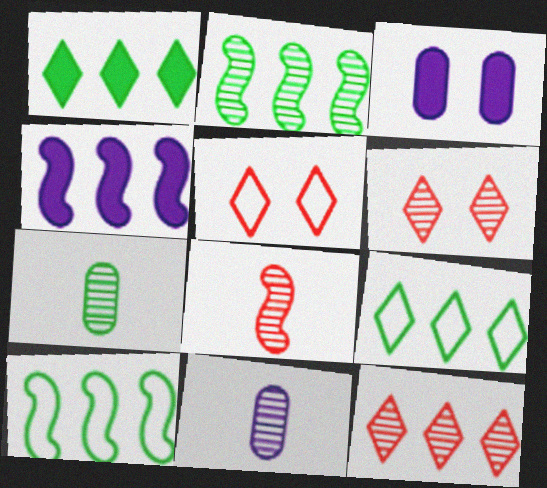[[2, 6, 11], 
[3, 8, 9], 
[4, 5, 7]]